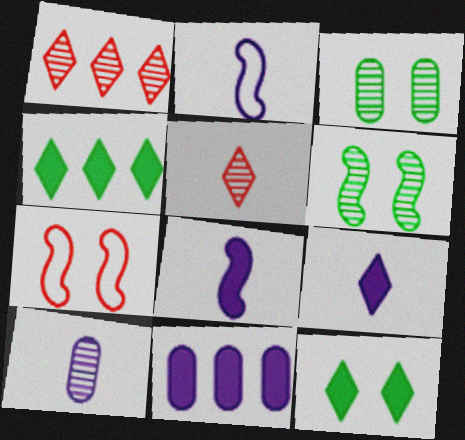[[1, 6, 10], 
[2, 9, 10], 
[4, 7, 10]]